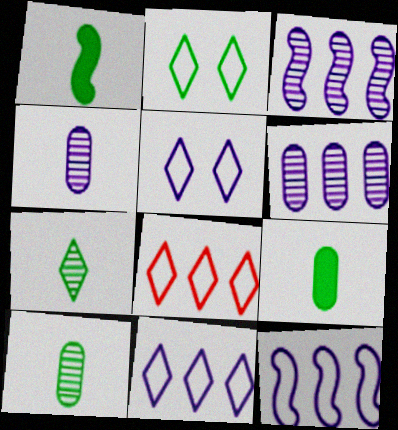[]